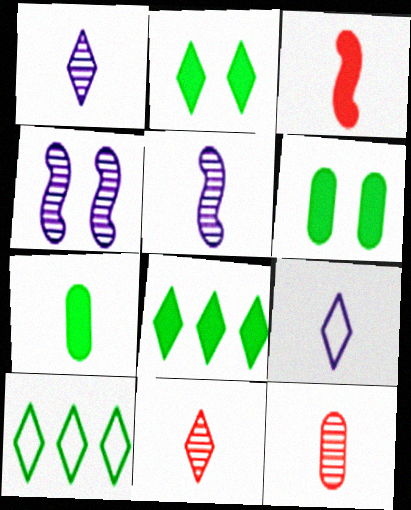[]